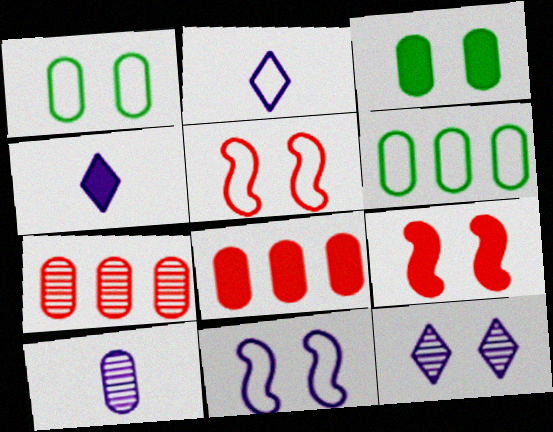[[1, 8, 10], 
[1, 9, 12], 
[2, 5, 6], 
[3, 5, 12]]